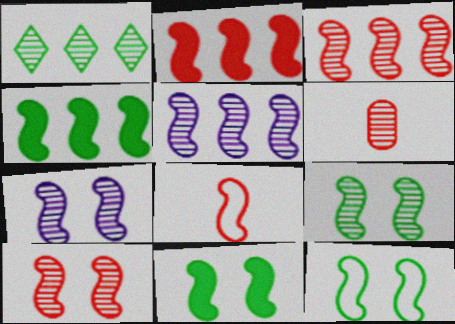[[1, 6, 7], 
[2, 8, 10], 
[4, 7, 8], 
[5, 8, 11], 
[7, 9, 10], 
[9, 11, 12]]